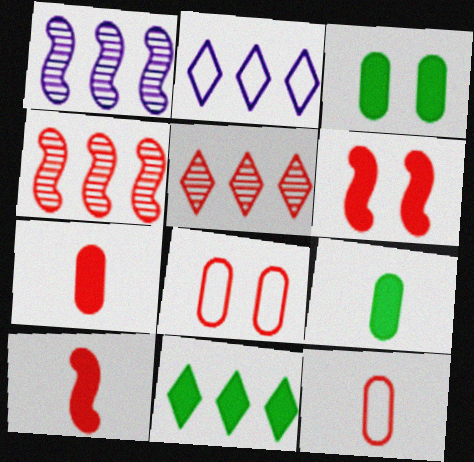[[2, 5, 11], 
[5, 6, 12], 
[5, 8, 10]]